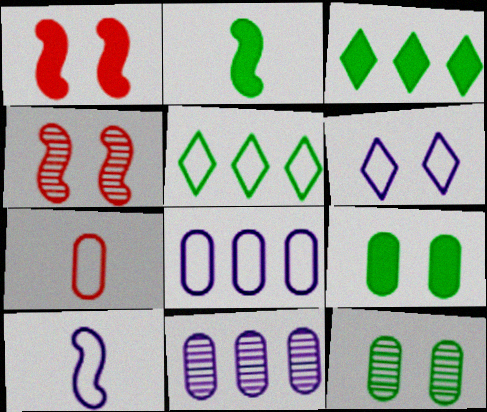[[1, 6, 12], 
[2, 3, 9], 
[2, 5, 12], 
[4, 6, 9], 
[6, 8, 10], 
[7, 9, 11]]